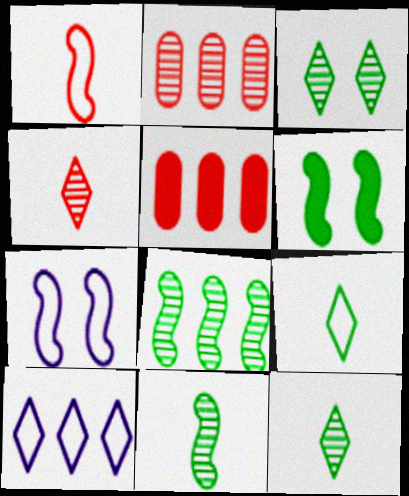[[5, 7, 12], 
[5, 8, 10]]